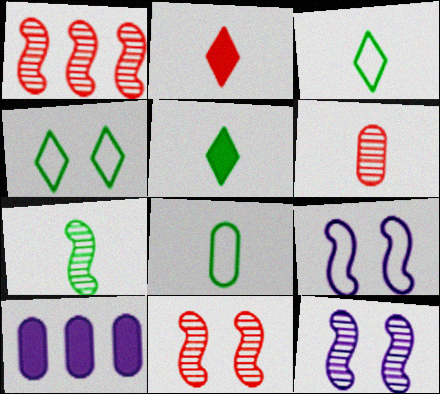[[1, 7, 12], 
[3, 10, 11], 
[5, 7, 8]]